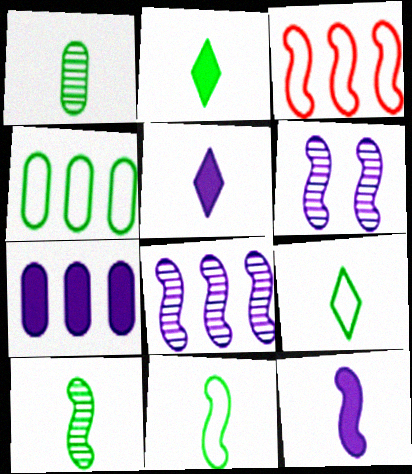[[1, 2, 11]]